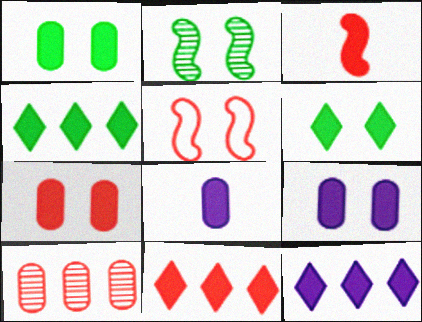[[1, 3, 12], 
[1, 7, 9], 
[3, 4, 9], 
[3, 7, 11], 
[4, 11, 12]]